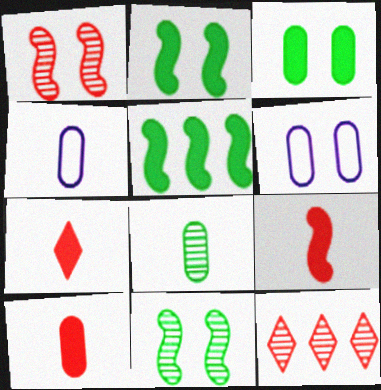[[2, 4, 12], 
[4, 8, 10], 
[7, 9, 10]]